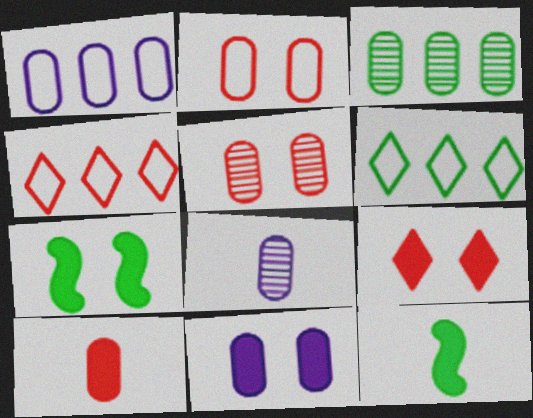[[1, 8, 11], 
[3, 5, 8], 
[4, 7, 8], 
[7, 9, 11]]